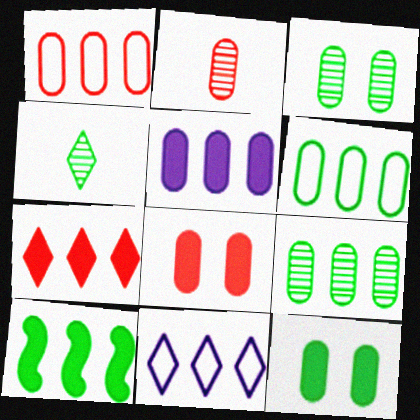[[1, 2, 8], 
[1, 5, 9], 
[5, 7, 10]]